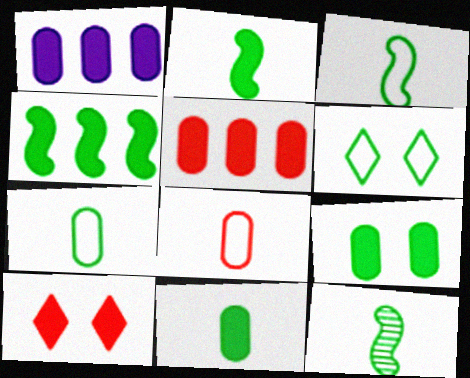[[1, 2, 10], 
[2, 3, 12]]